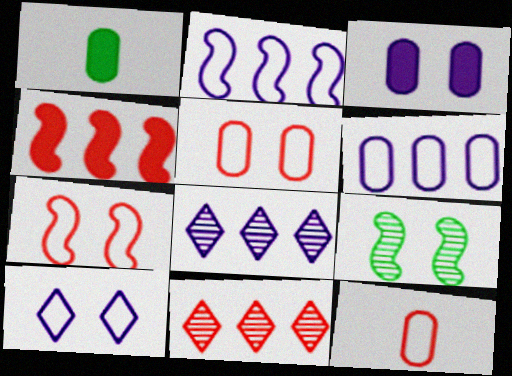[[1, 7, 8]]